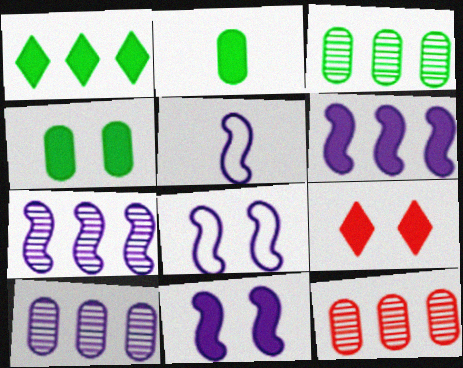[[2, 6, 9], 
[3, 5, 9], 
[3, 10, 12], 
[4, 9, 11], 
[5, 7, 11]]